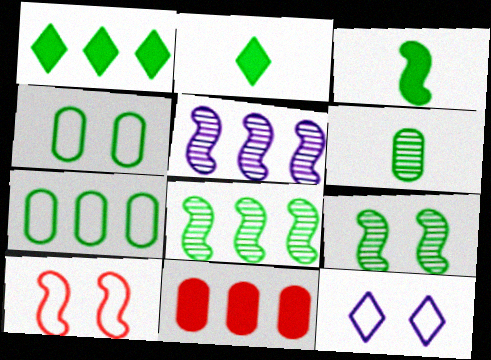[[1, 7, 8], 
[2, 4, 8], 
[2, 7, 9], 
[3, 5, 10], 
[4, 10, 12]]